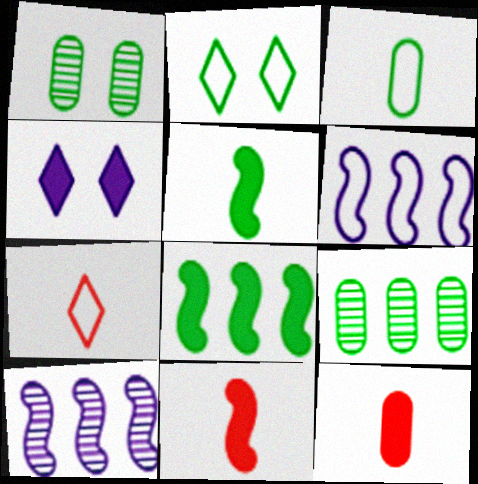[[2, 5, 9], 
[2, 10, 12], 
[4, 8, 12]]